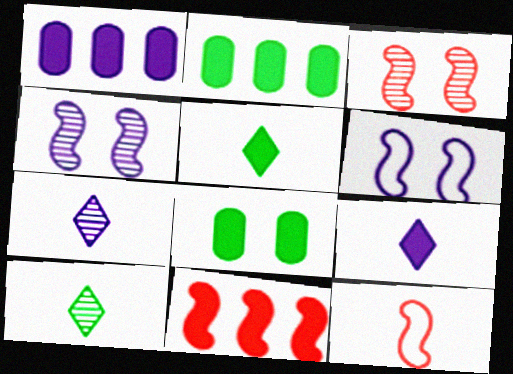[[1, 6, 7], 
[3, 11, 12], 
[8, 9, 11]]